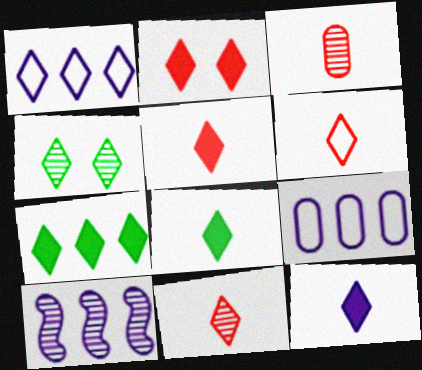[[1, 4, 5], 
[2, 7, 12], 
[3, 4, 10], 
[5, 6, 11], 
[5, 8, 12]]